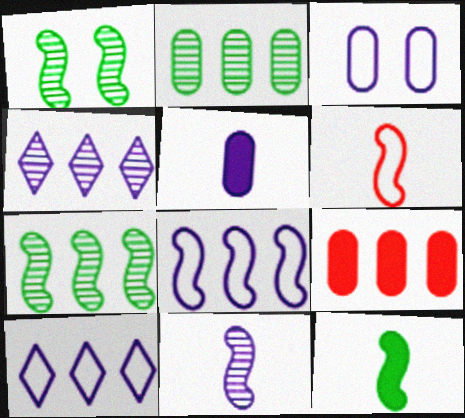[[6, 11, 12], 
[7, 9, 10]]